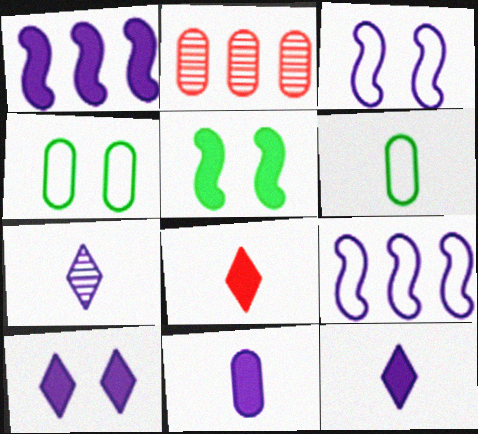[[1, 10, 11], 
[2, 4, 11]]